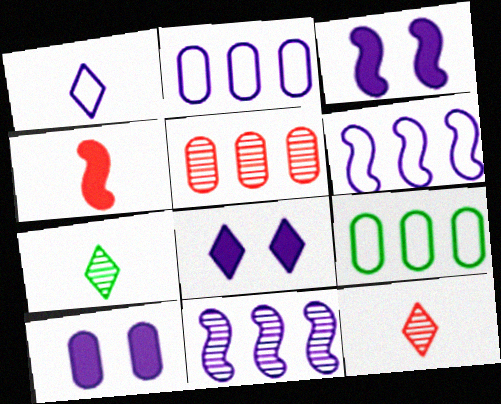[[1, 10, 11], 
[3, 8, 10], 
[3, 9, 12]]